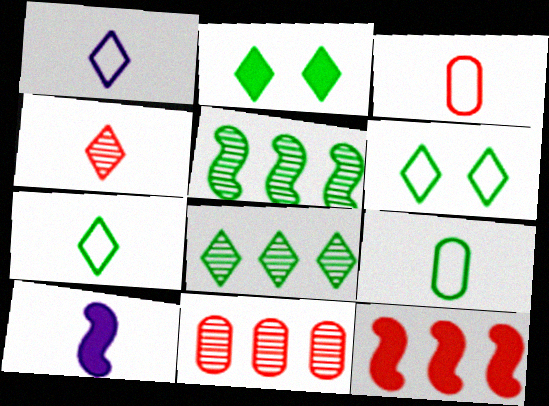[[2, 5, 9], 
[2, 7, 8], 
[4, 9, 10], 
[6, 10, 11]]